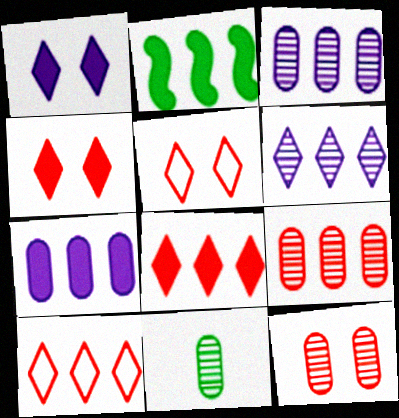[[2, 3, 10], 
[2, 7, 8], 
[3, 11, 12]]